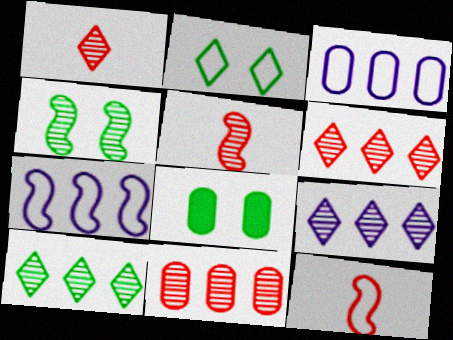[[1, 7, 8], 
[2, 3, 12], 
[2, 4, 8], 
[6, 9, 10], 
[8, 9, 12]]